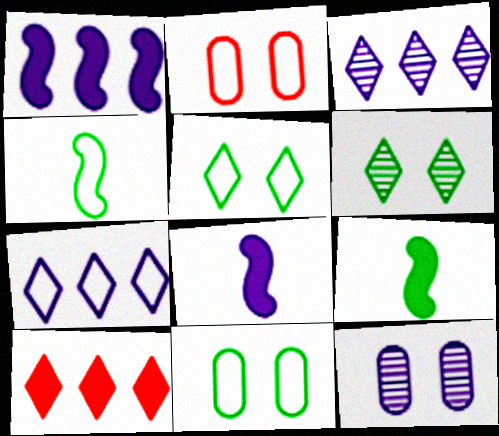[[2, 3, 9], 
[2, 4, 7], 
[4, 10, 12], 
[7, 8, 12]]